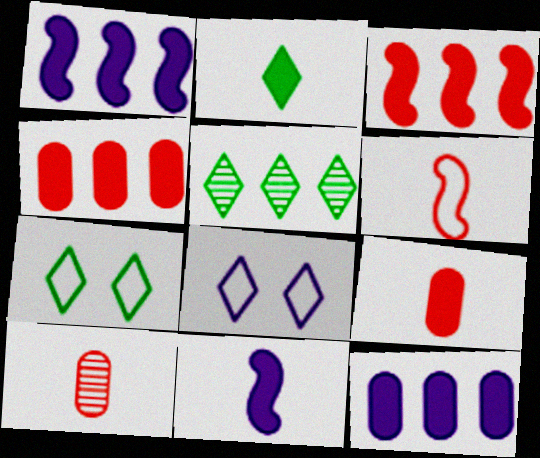[[1, 7, 10], 
[2, 5, 7], 
[2, 9, 11]]